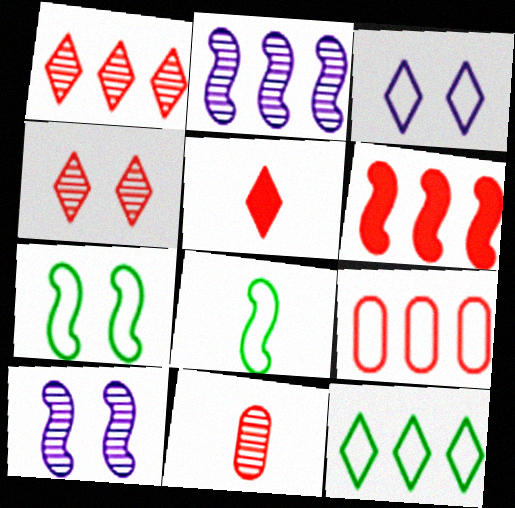[[1, 6, 9], 
[3, 8, 9], 
[6, 8, 10]]